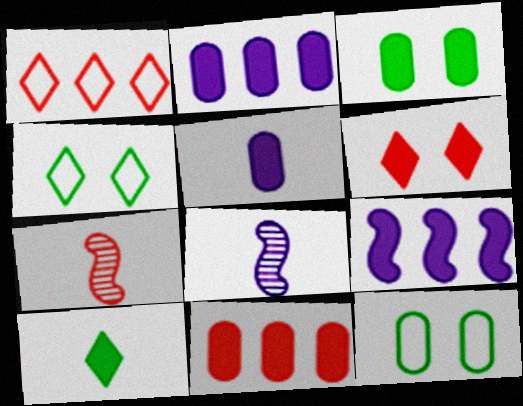[[1, 3, 8], 
[2, 4, 7], 
[3, 5, 11], 
[4, 8, 11]]